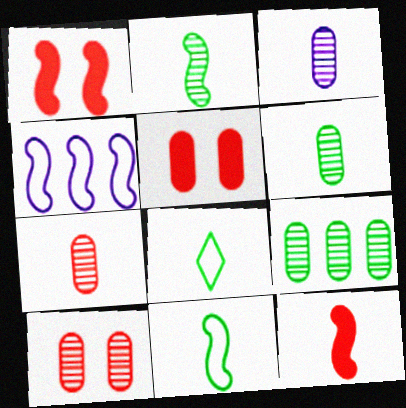[[1, 2, 4], 
[3, 6, 7], 
[3, 8, 12], 
[3, 9, 10]]